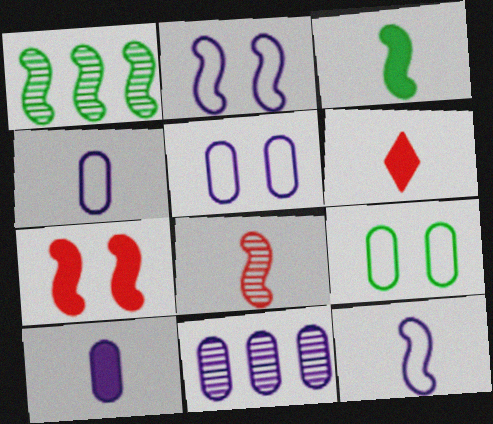[[1, 5, 6], 
[1, 7, 12], 
[3, 6, 10], 
[3, 8, 12], 
[5, 10, 11]]